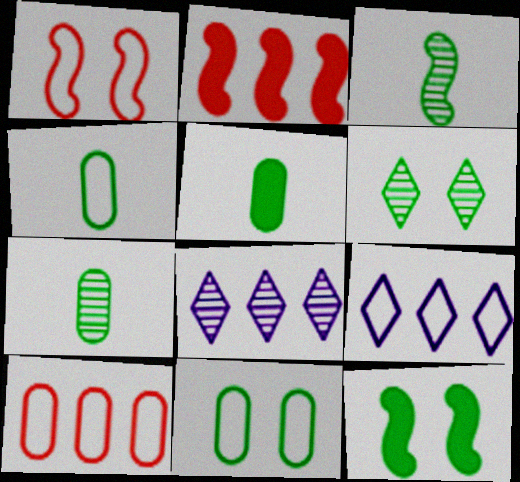[[1, 4, 9], 
[1, 5, 8], 
[4, 5, 7], 
[6, 11, 12]]